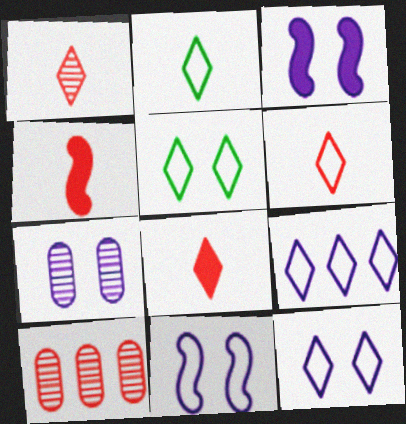[[1, 6, 8], 
[2, 3, 10], 
[3, 7, 12], 
[5, 6, 9]]